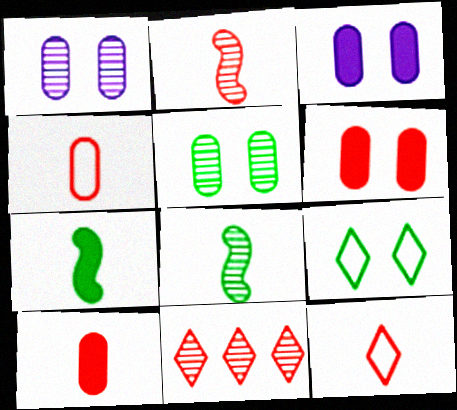[[1, 8, 11], 
[2, 10, 12]]